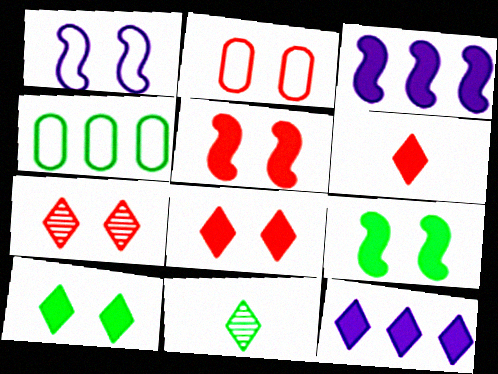[[2, 3, 11], 
[2, 5, 7], 
[4, 9, 11], 
[6, 10, 12]]